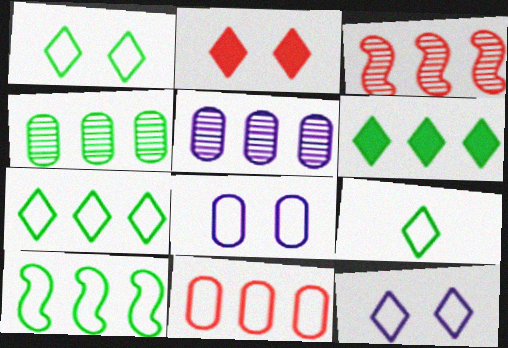[[1, 7, 9], 
[4, 6, 10]]